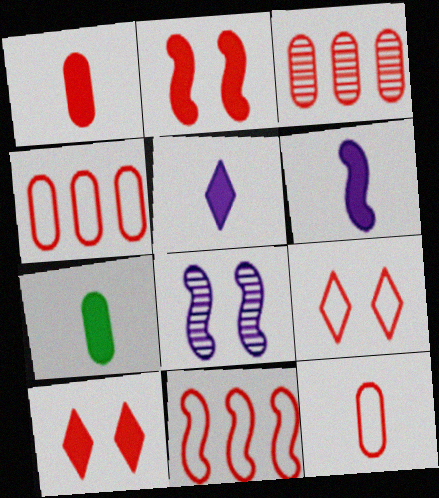[[9, 11, 12]]